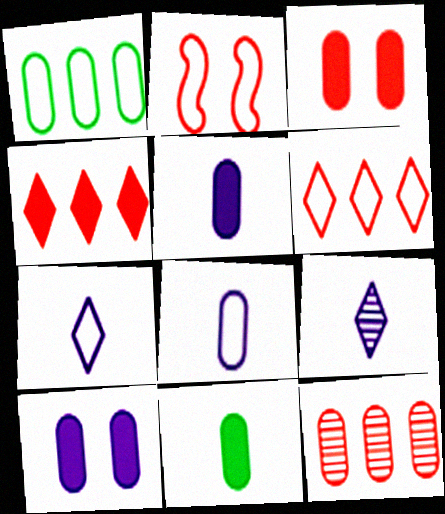[[1, 2, 7]]